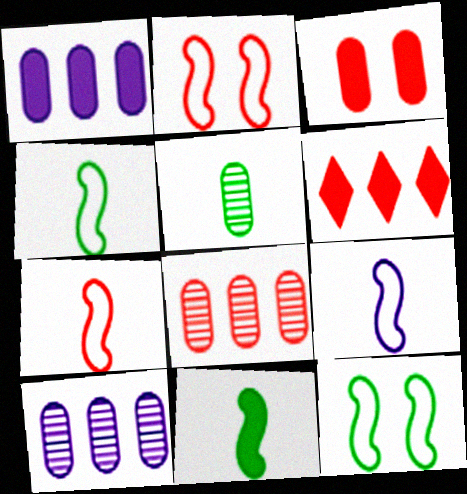[[4, 7, 9]]